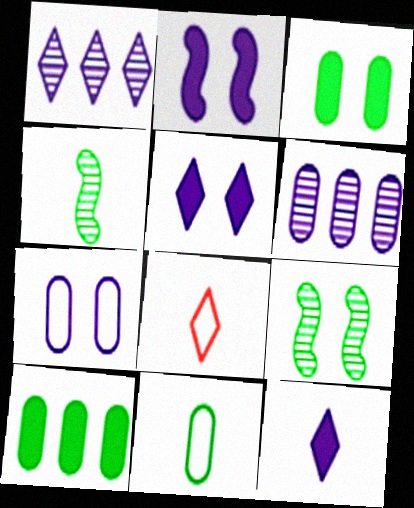[]